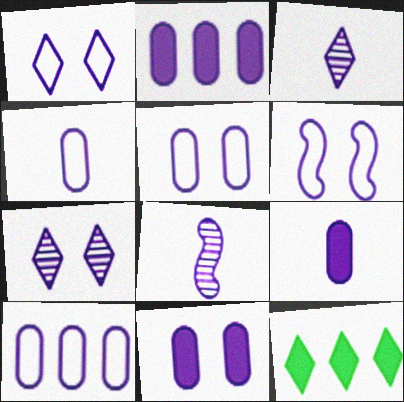[[1, 2, 8], 
[1, 5, 6], 
[2, 3, 6], 
[2, 9, 11], 
[4, 5, 10], 
[6, 7, 11]]